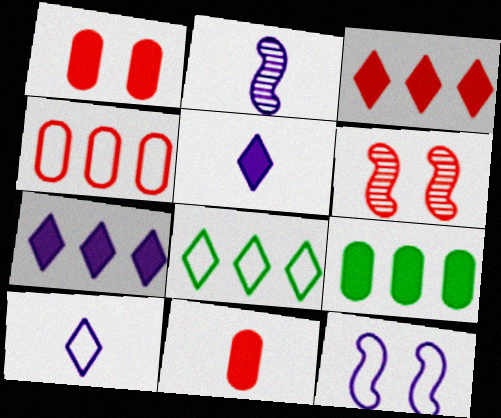[[1, 2, 8], 
[6, 9, 10]]